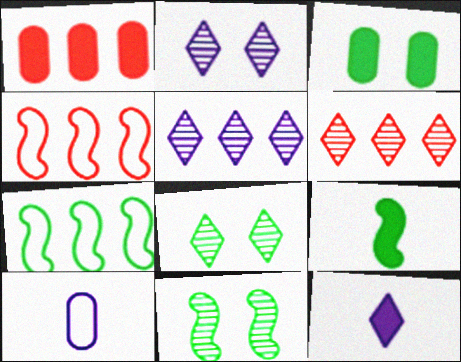[[1, 4, 6], 
[1, 5, 7], 
[7, 9, 11]]